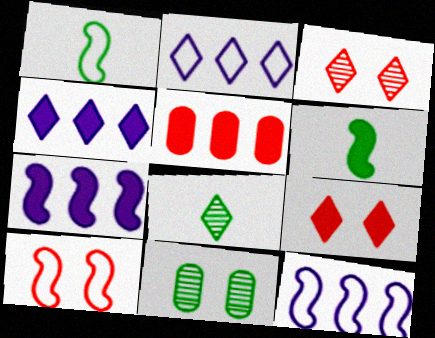[[1, 10, 12], 
[2, 8, 9]]